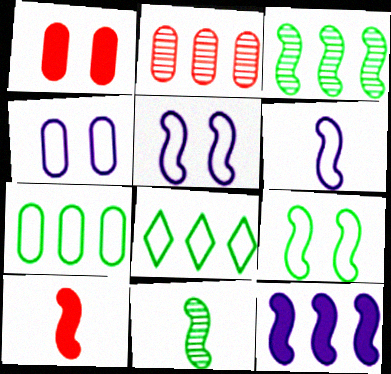[[2, 8, 12], 
[3, 5, 10], 
[6, 10, 11]]